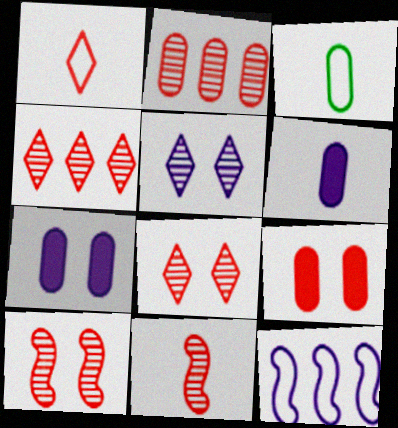[[2, 3, 7], 
[2, 8, 11], 
[5, 6, 12]]